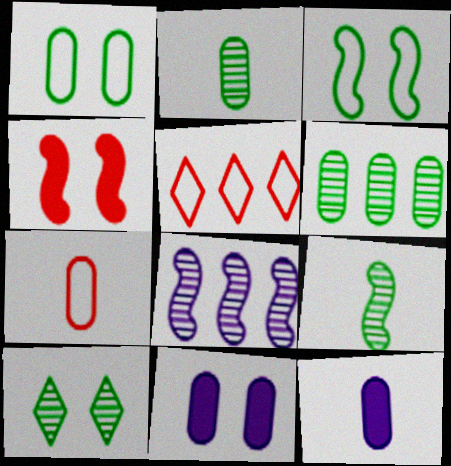[[2, 7, 12], 
[5, 9, 11], 
[6, 7, 11], 
[6, 9, 10]]